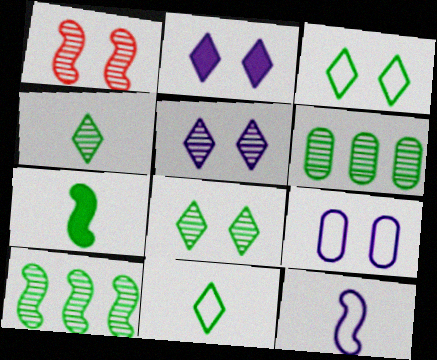[[3, 6, 7]]